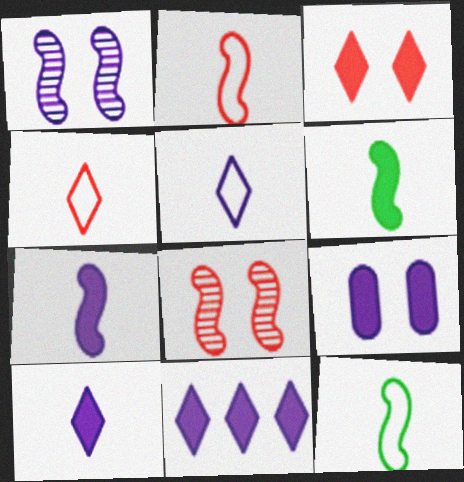[[7, 9, 11]]